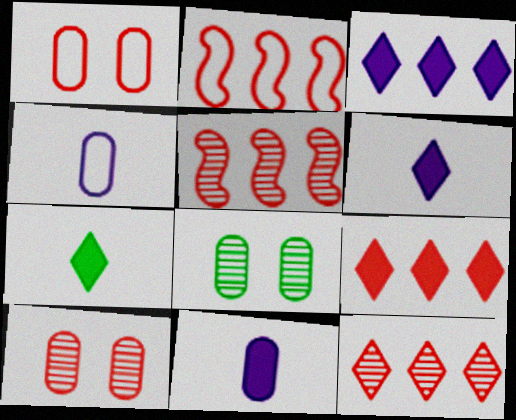[[2, 6, 8]]